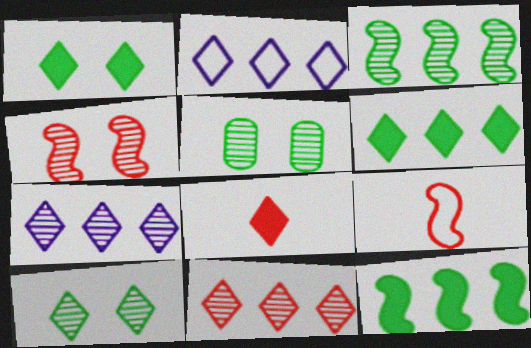[[2, 6, 11], 
[2, 8, 10]]